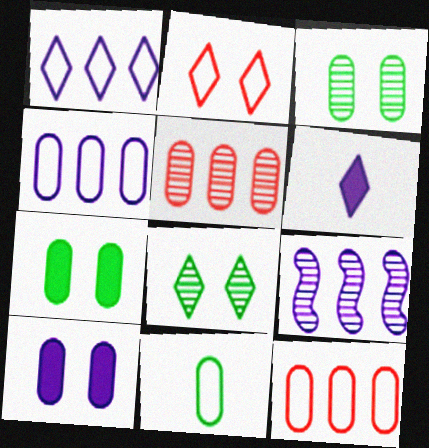[[5, 10, 11]]